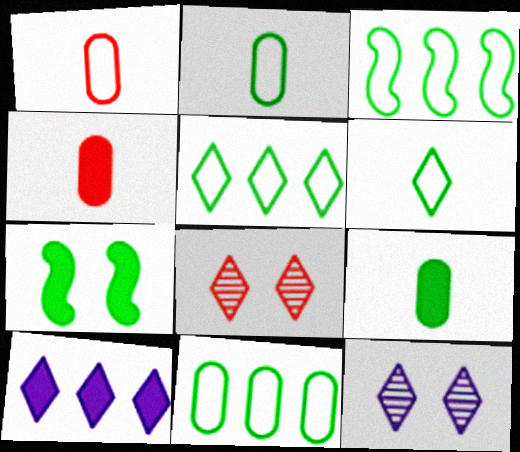[[3, 4, 12], 
[3, 5, 11], 
[4, 7, 10], 
[6, 8, 10]]